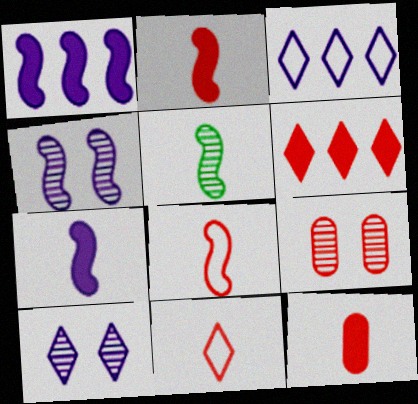[[5, 7, 8], 
[6, 8, 9]]